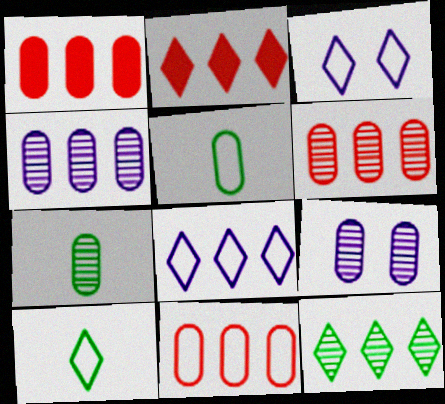[[1, 5, 9], 
[1, 6, 11], 
[2, 8, 12], 
[6, 7, 9]]